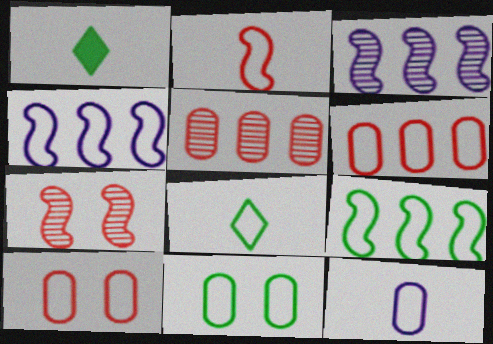[[1, 3, 10], 
[2, 8, 12], 
[4, 8, 10], 
[6, 11, 12], 
[8, 9, 11]]